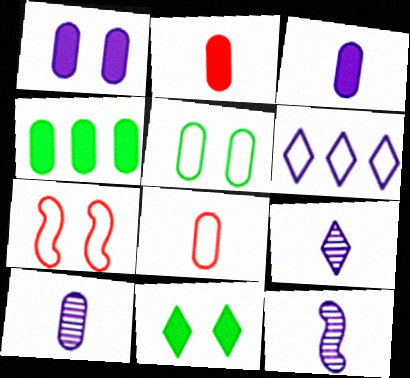[[1, 2, 4], 
[1, 6, 12], 
[4, 7, 9], 
[9, 10, 12]]